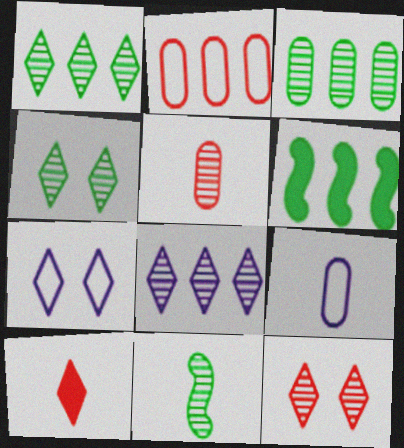[[1, 7, 10], 
[2, 6, 8], 
[3, 4, 11], 
[5, 6, 7], 
[6, 9, 12], 
[9, 10, 11]]